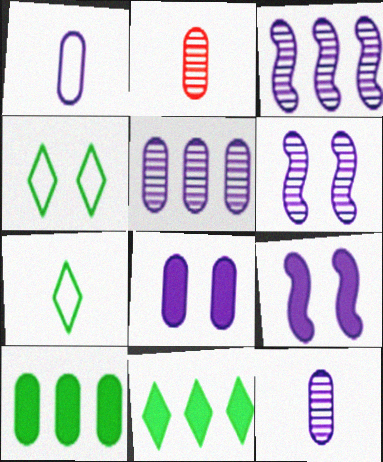[[1, 5, 8]]